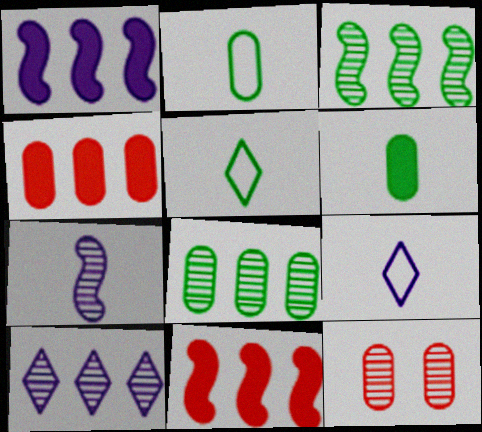[[1, 5, 12]]